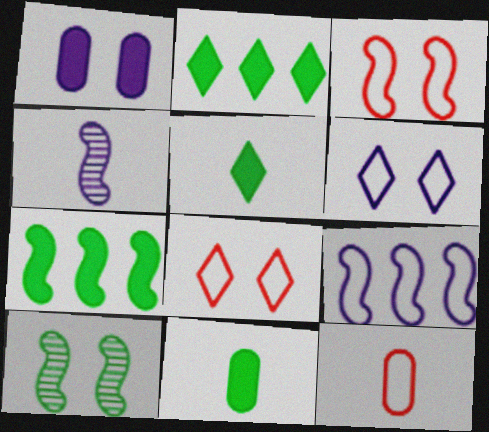[[1, 8, 10], 
[3, 4, 7], 
[4, 5, 12]]